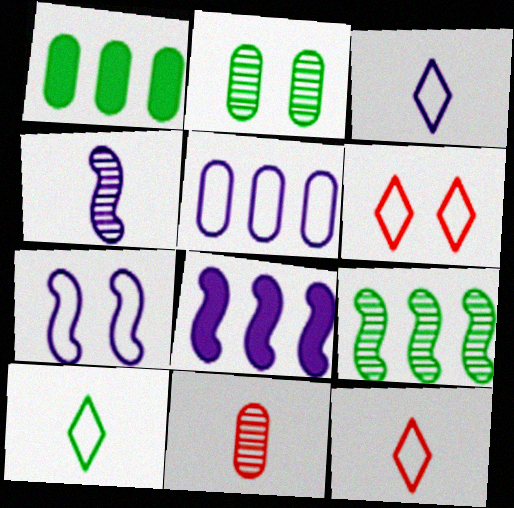[[1, 4, 6], 
[2, 8, 12], 
[3, 5, 7], 
[3, 10, 12], 
[4, 7, 8]]